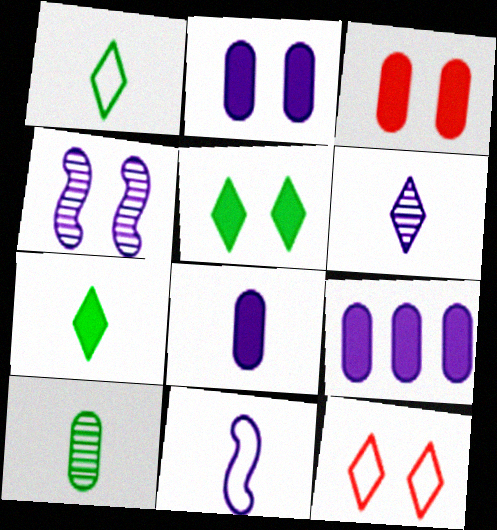[[2, 8, 9], 
[6, 8, 11]]